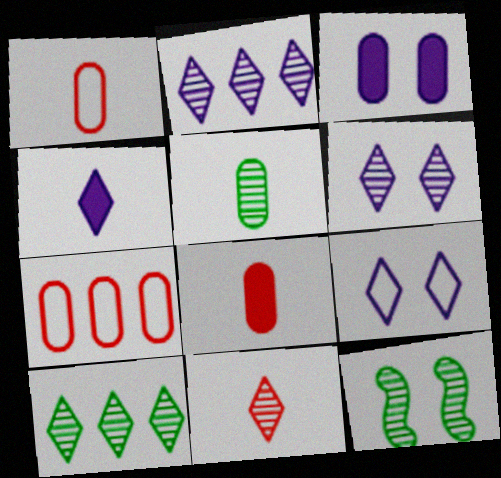[[2, 4, 9], 
[3, 5, 7], 
[4, 7, 12], 
[5, 10, 12], 
[6, 10, 11]]